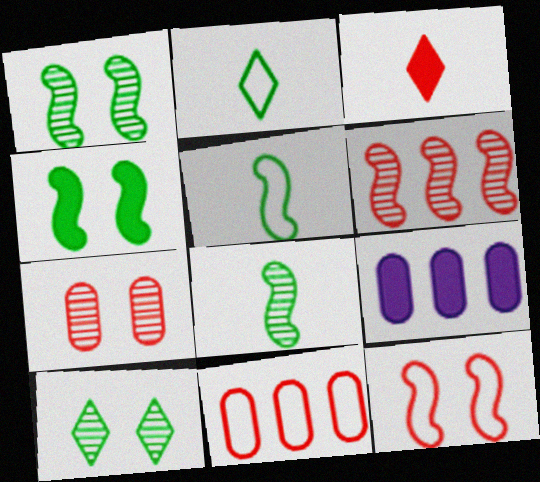[[3, 4, 9]]